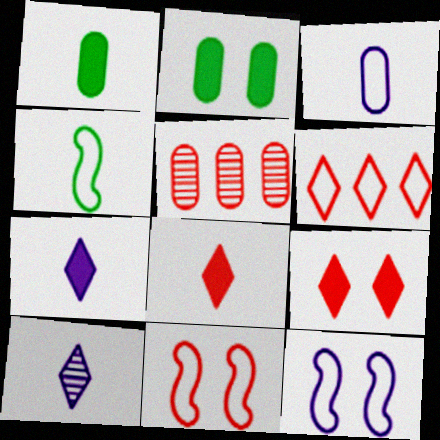[[2, 3, 5], 
[5, 8, 11]]